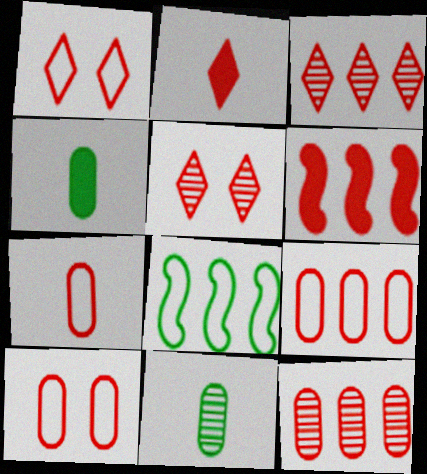[[1, 2, 3], 
[3, 6, 9], 
[5, 6, 7], 
[7, 9, 10]]